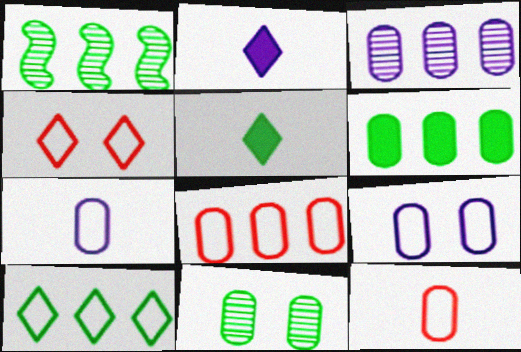[[1, 6, 10], 
[3, 6, 8]]